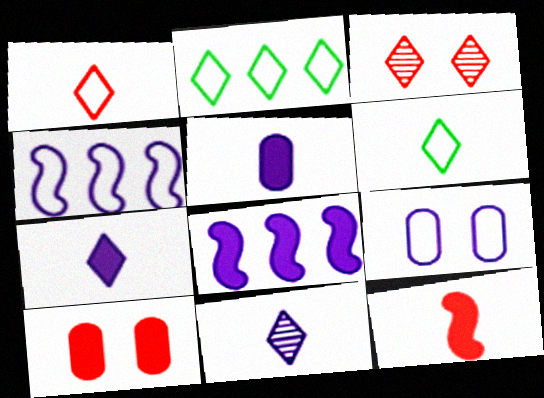[[2, 3, 7], 
[8, 9, 11]]